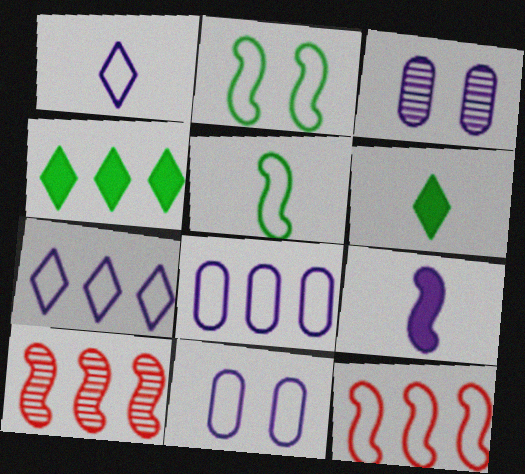[[2, 9, 10], 
[3, 6, 12], 
[3, 7, 9], 
[4, 8, 10], 
[6, 10, 11]]